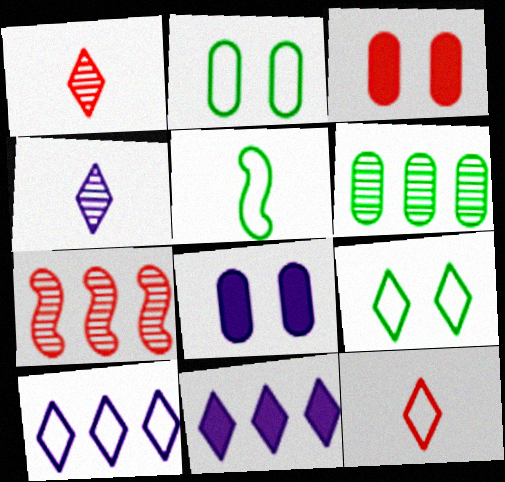[[1, 9, 11], 
[3, 7, 12], 
[9, 10, 12]]